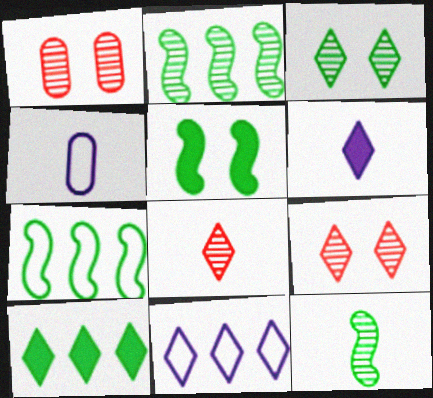[[1, 6, 7], 
[5, 7, 12]]